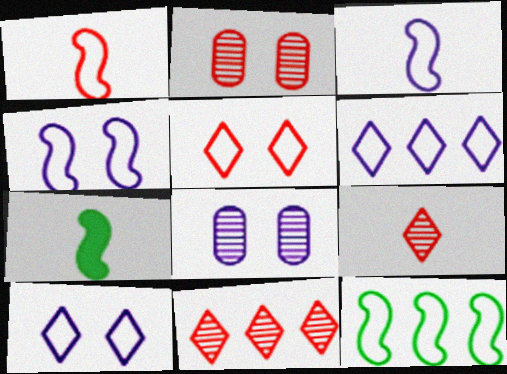[[1, 4, 12], 
[2, 6, 7]]